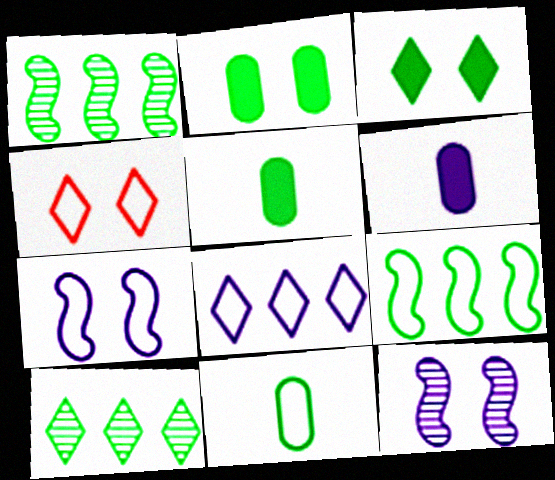[[1, 3, 11], 
[1, 4, 6], 
[2, 4, 12], 
[6, 8, 12]]